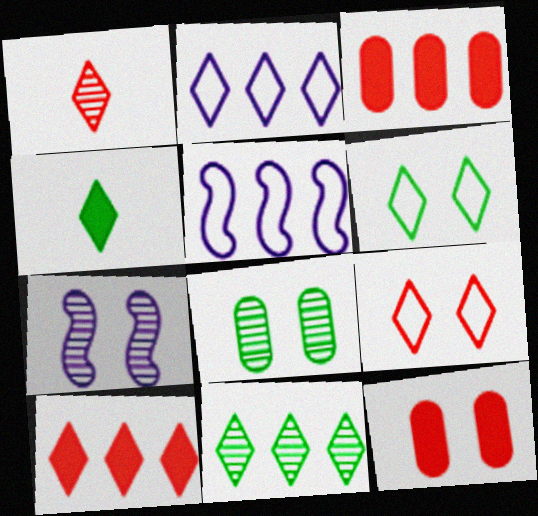[[1, 9, 10], 
[2, 10, 11], 
[3, 5, 11], 
[4, 6, 11], 
[6, 7, 12]]